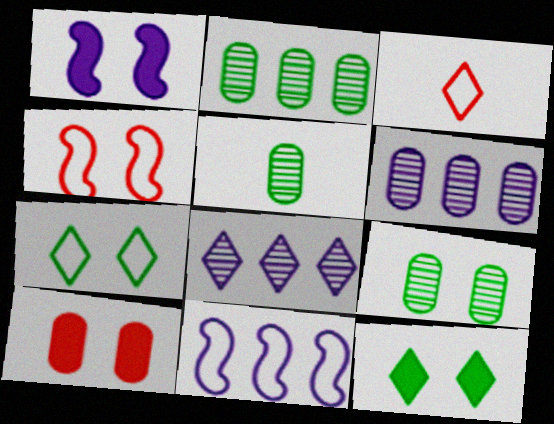[[1, 2, 3], 
[1, 10, 12], 
[2, 5, 9], 
[3, 8, 12]]